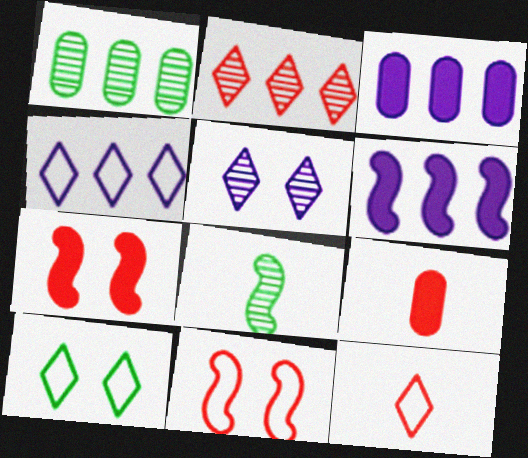[[2, 9, 11], 
[4, 10, 12], 
[6, 8, 11]]